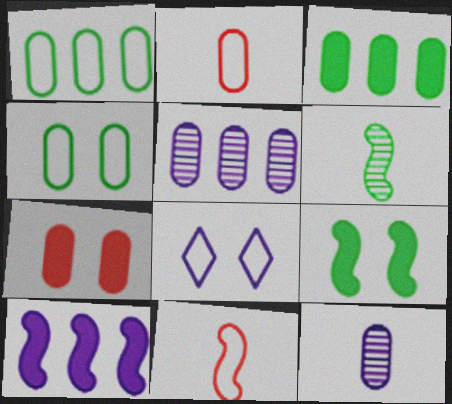[[1, 7, 12], 
[1, 8, 11], 
[8, 10, 12]]